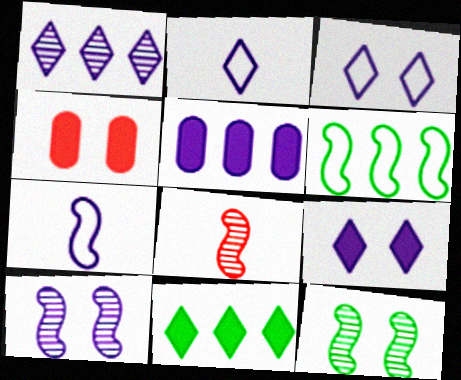[[1, 2, 9], 
[2, 5, 10], 
[3, 4, 12]]